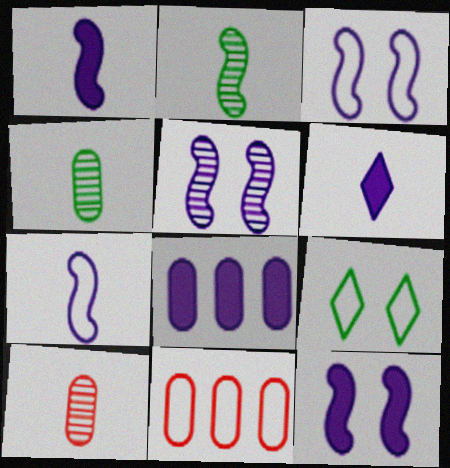[[3, 5, 12], 
[6, 8, 12], 
[7, 9, 11]]